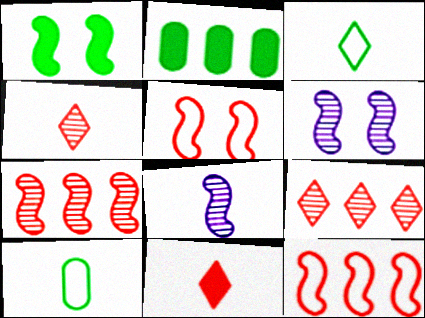[[1, 5, 6], 
[1, 8, 12], 
[8, 10, 11]]